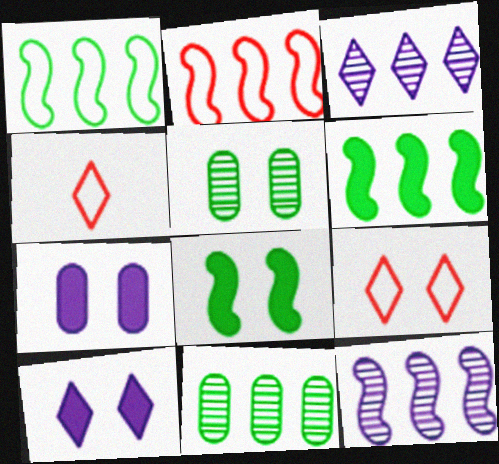[[2, 6, 12]]